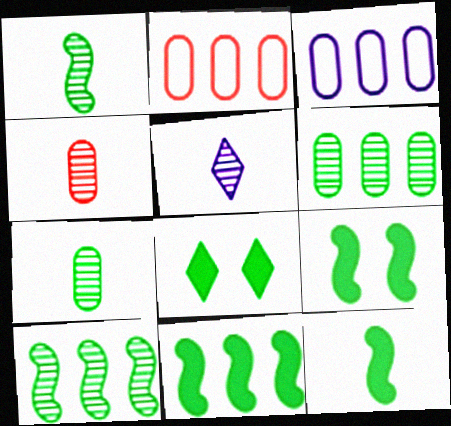[[1, 4, 5], 
[2, 5, 9], 
[9, 11, 12]]